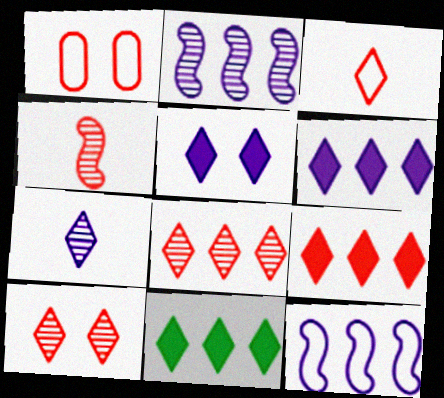[[1, 4, 9], 
[3, 9, 10], 
[6, 9, 11]]